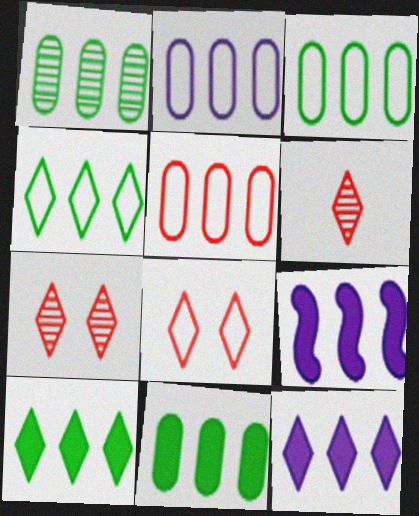[[1, 3, 11], 
[2, 3, 5]]